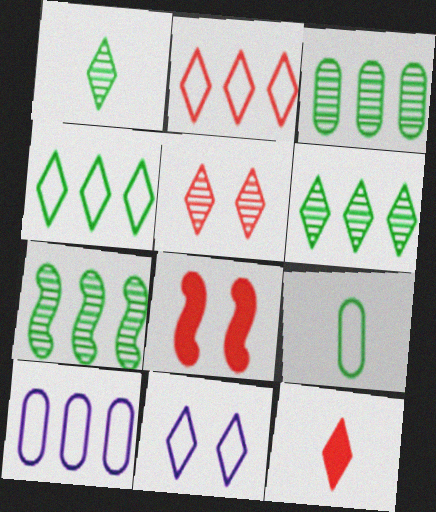[[1, 8, 10], 
[2, 5, 12], 
[3, 6, 7], 
[6, 11, 12]]